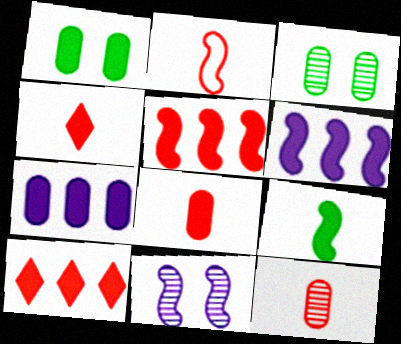[[1, 4, 6], 
[1, 7, 8], 
[2, 4, 12]]